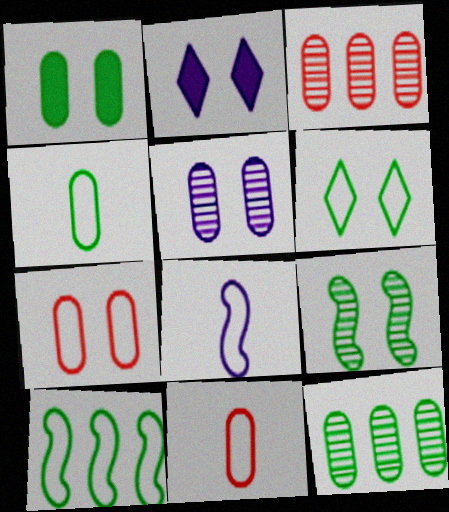[[1, 4, 12], 
[1, 5, 7], 
[1, 6, 9], 
[2, 7, 9], 
[4, 6, 10]]